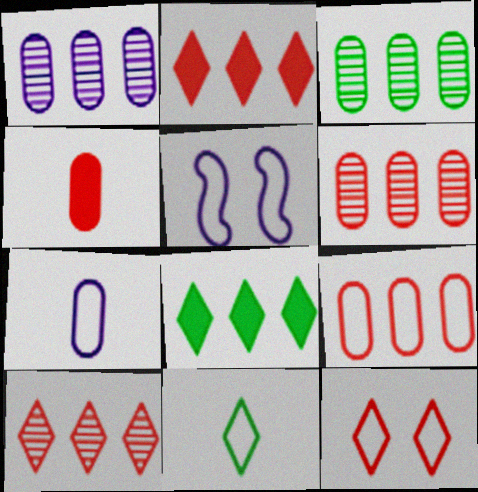[[1, 3, 6], 
[5, 9, 11]]